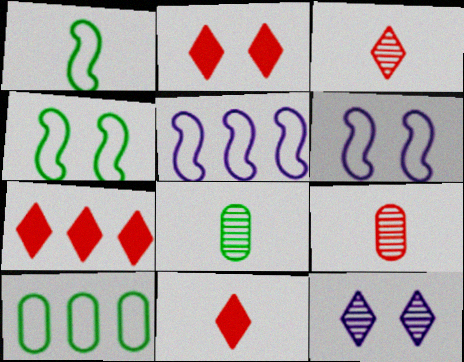[[2, 5, 8], 
[2, 7, 11], 
[6, 7, 8]]